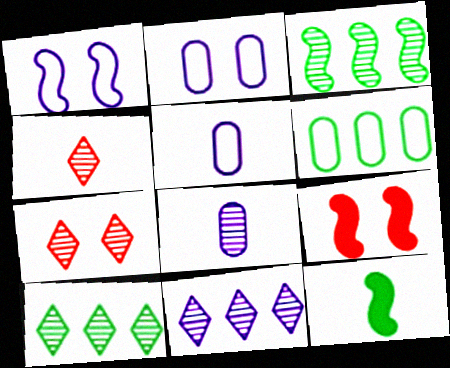[[3, 7, 8], 
[4, 5, 12], 
[5, 9, 10]]